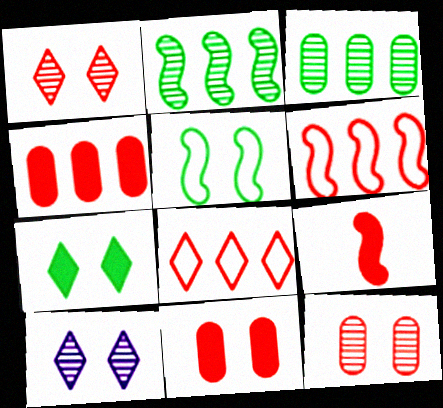[[5, 10, 11], 
[8, 9, 12]]